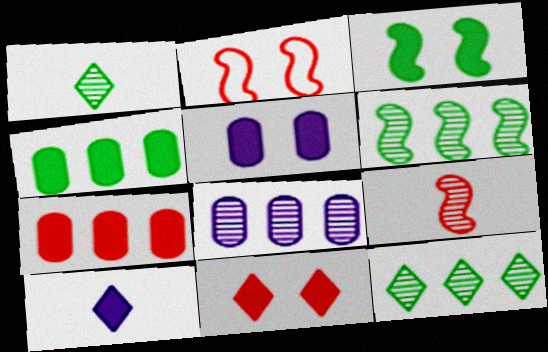[[3, 5, 11], 
[3, 7, 10]]